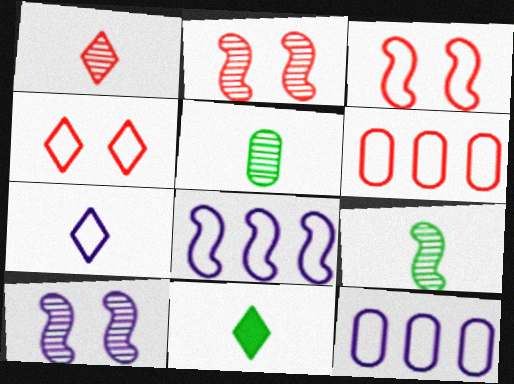[[1, 7, 11], 
[2, 11, 12], 
[6, 10, 11]]